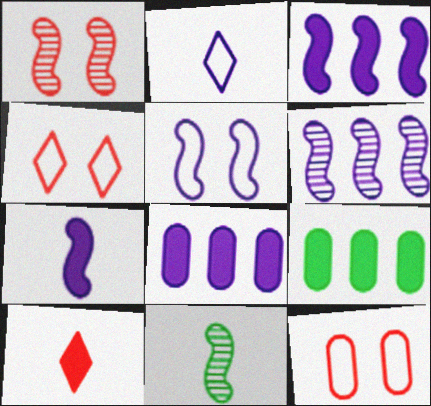[[1, 2, 9], 
[1, 6, 11], 
[4, 8, 11], 
[5, 6, 7]]